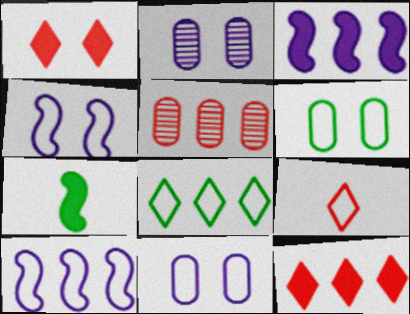[[3, 5, 8], 
[6, 9, 10]]